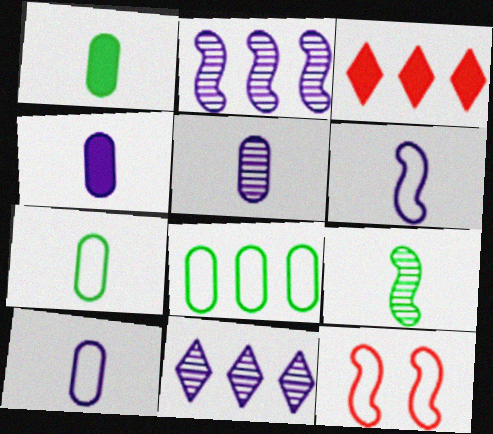[[1, 11, 12], 
[2, 3, 8], 
[4, 5, 10]]